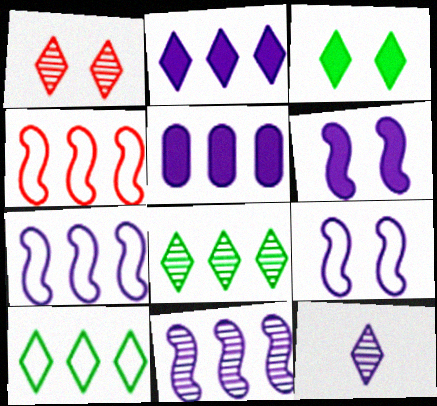[[1, 8, 12], 
[4, 5, 8], 
[5, 9, 12]]